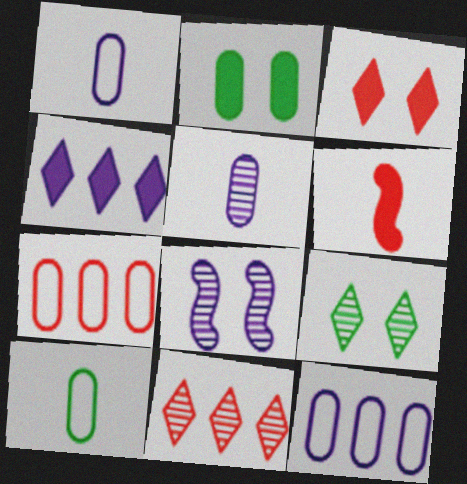[[1, 4, 8], 
[2, 4, 6], 
[2, 5, 7], 
[6, 9, 12]]